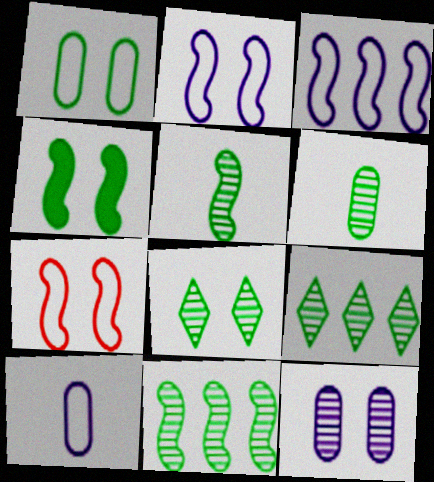[[1, 4, 8], 
[6, 8, 11]]